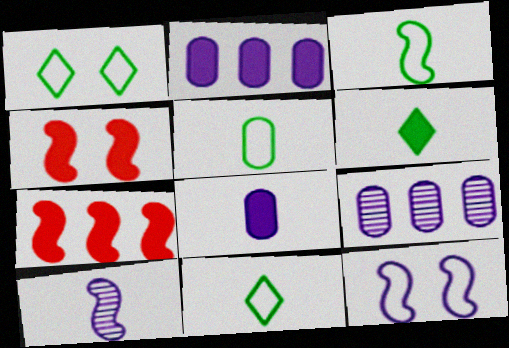[[2, 4, 6], 
[3, 5, 11], 
[4, 9, 11]]